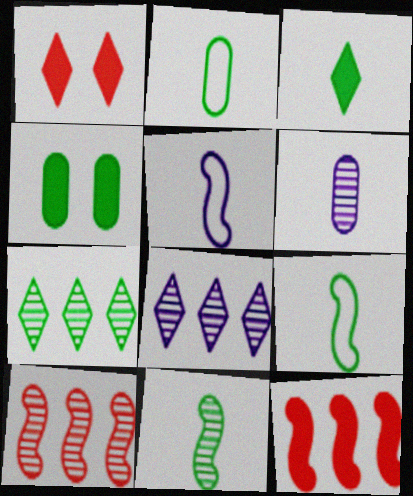[[2, 3, 11], 
[4, 7, 9]]